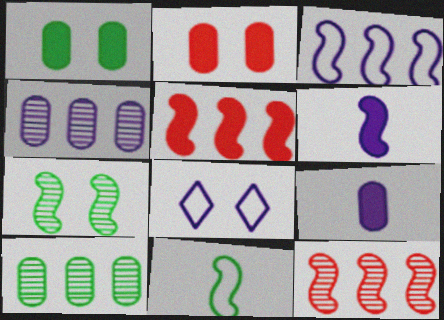[[2, 7, 8], 
[4, 6, 8]]